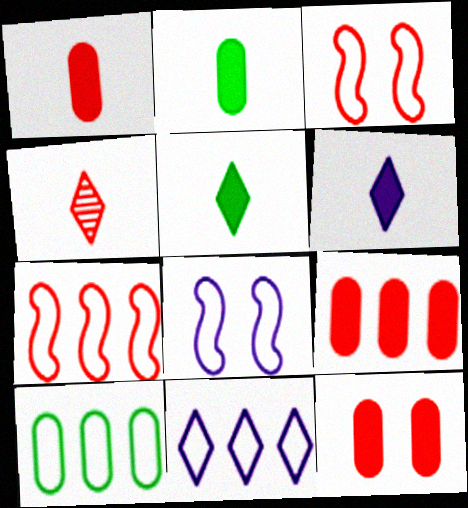[[1, 9, 12], 
[3, 4, 9], 
[4, 7, 12], 
[7, 10, 11]]